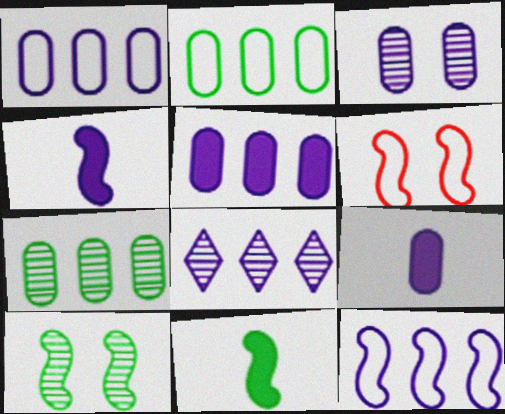[[1, 3, 9], 
[5, 8, 12]]